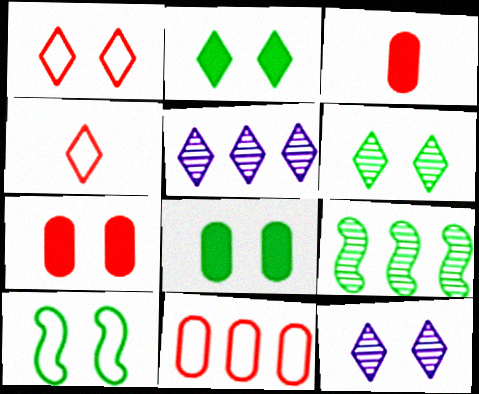[[1, 2, 12], 
[2, 4, 5], 
[3, 5, 10], 
[6, 8, 10], 
[7, 10, 12]]